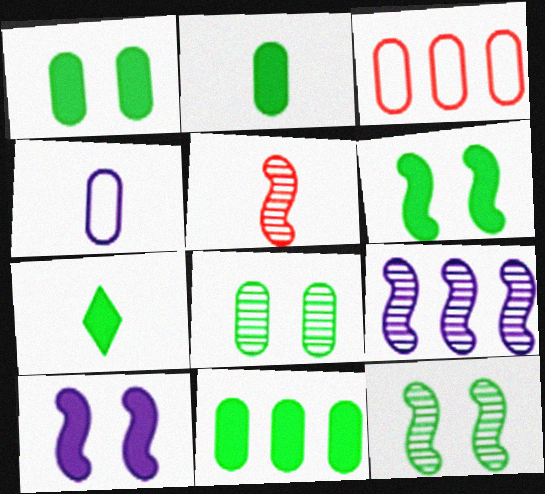[[1, 2, 11], 
[4, 5, 7], 
[5, 9, 12], 
[6, 7, 11]]